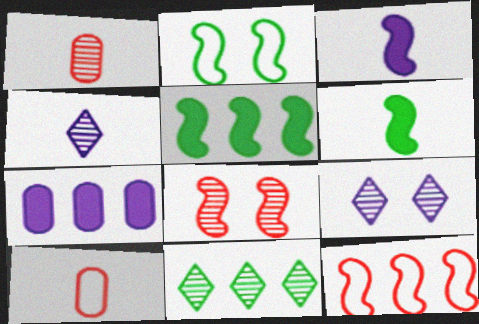[[4, 6, 10], 
[5, 9, 10], 
[7, 11, 12]]